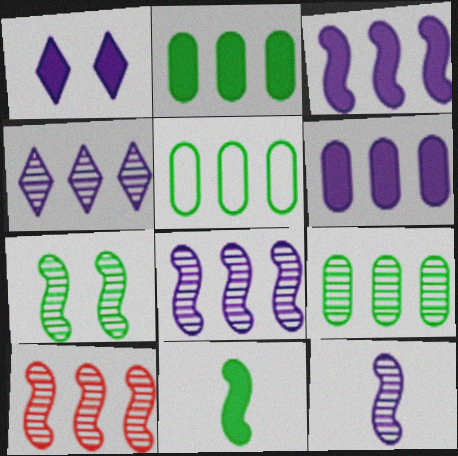[[2, 5, 9], 
[4, 9, 10], 
[7, 10, 12]]